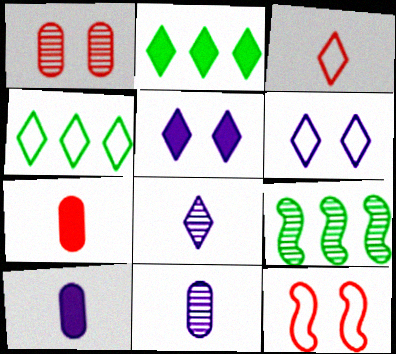[[1, 8, 9], 
[2, 11, 12], 
[3, 4, 6], 
[6, 7, 9]]